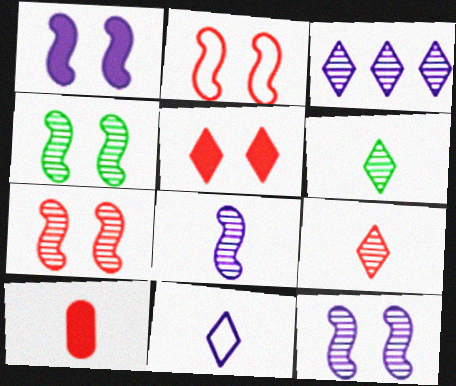[[1, 2, 4], 
[4, 7, 12]]